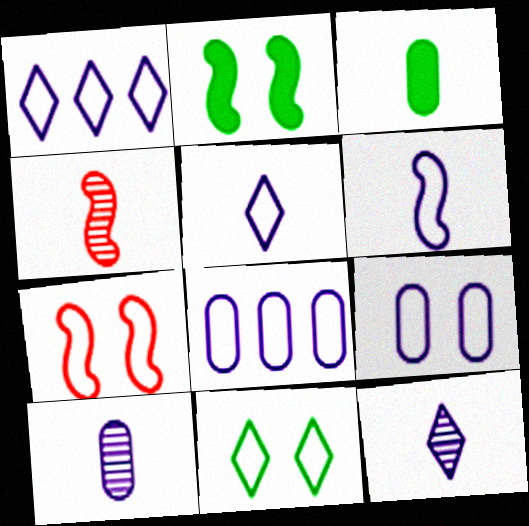[[1, 6, 9], 
[3, 4, 5], 
[7, 9, 11]]